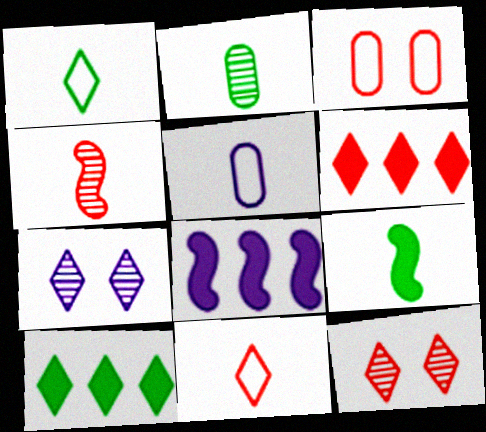[[1, 2, 9], 
[1, 6, 7], 
[3, 4, 6], 
[5, 7, 8], 
[6, 11, 12], 
[7, 10, 11]]